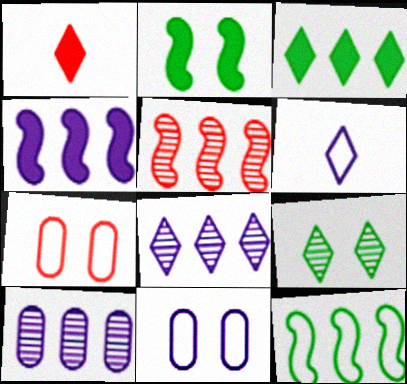[[1, 5, 7], 
[4, 5, 12], 
[6, 7, 12]]